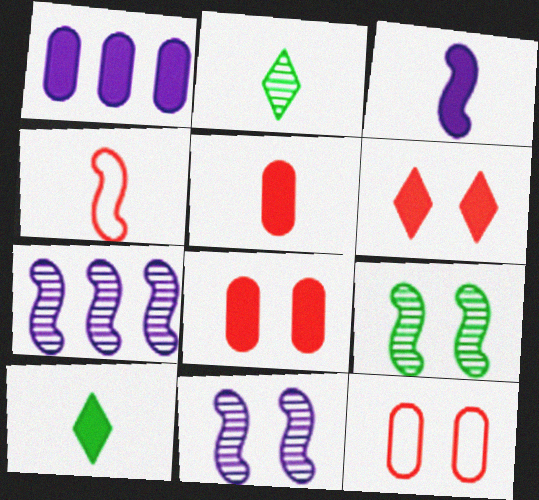[[3, 5, 10], 
[7, 10, 12]]